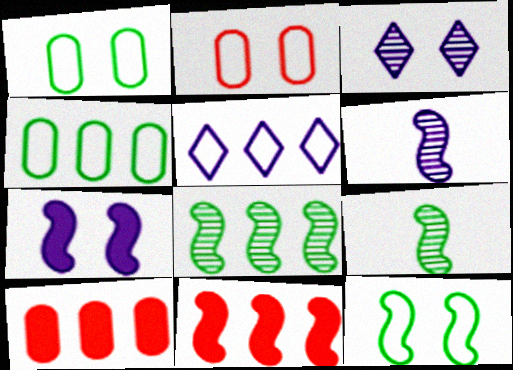[[5, 8, 10], 
[6, 11, 12]]